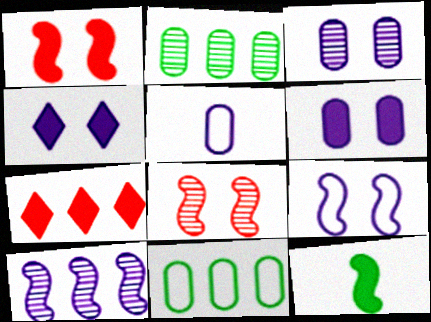[[3, 4, 9], 
[4, 5, 10], 
[6, 7, 12], 
[7, 10, 11]]